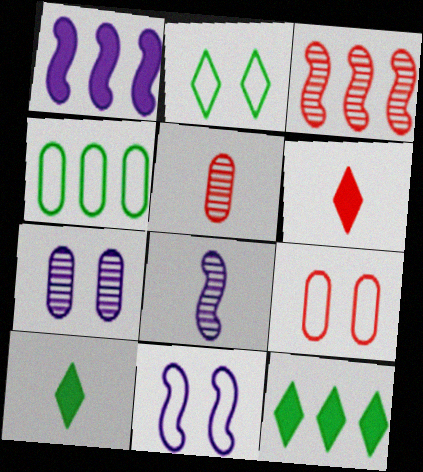[[1, 2, 5], 
[1, 8, 11], 
[2, 9, 11], 
[3, 6, 9], 
[5, 11, 12], 
[8, 9, 12]]